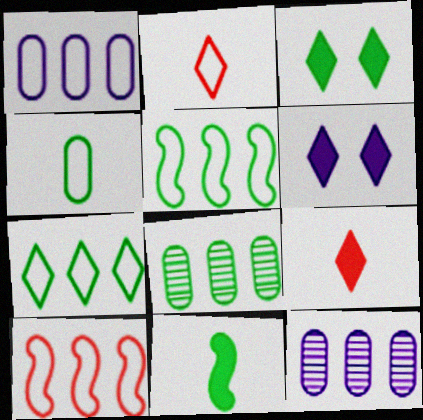[[1, 7, 10]]